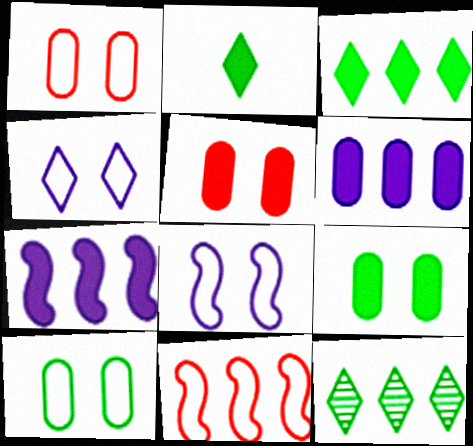[[2, 5, 7], 
[6, 11, 12]]